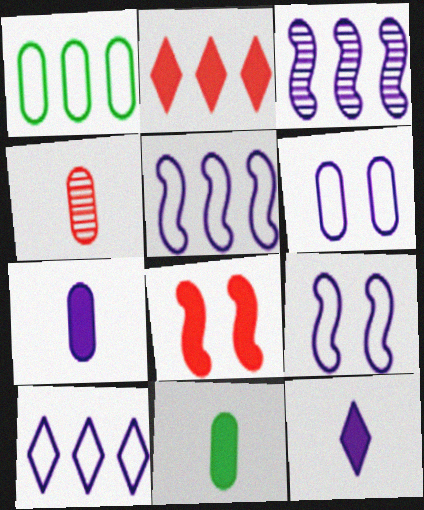[[1, 2, 3], 
[3, 6, 12]]